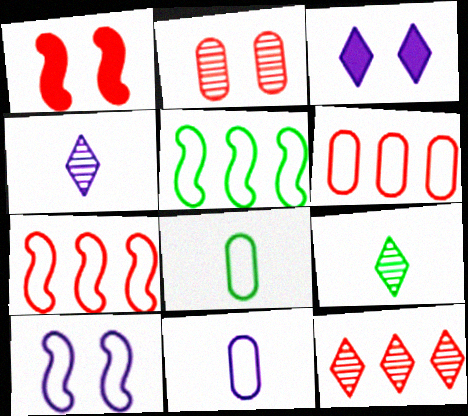[]